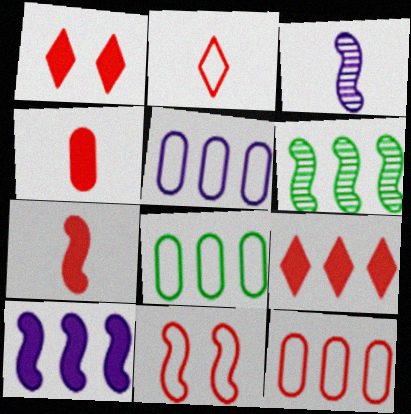[[1, 3, 8], 
[2, 11, 12], 
[5, 6, 9], 
[5, 8, 12]]